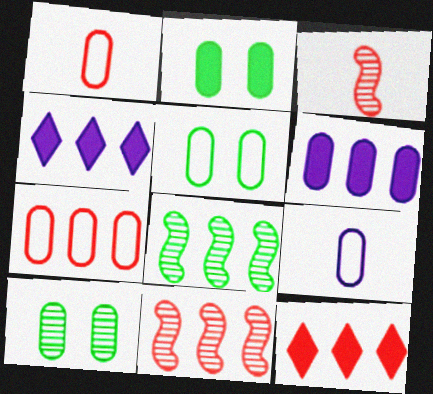[[1, 6, 10], 
[2, 5, 10], 
[3, 4, 5], 
[4, 7, 8], 
[5, 7, 9], 
[7, 11, 12]]